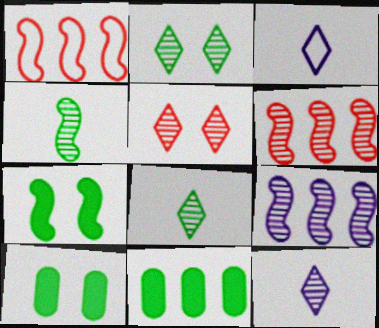[[1, 10, 12], 
[3, 6, 10]]